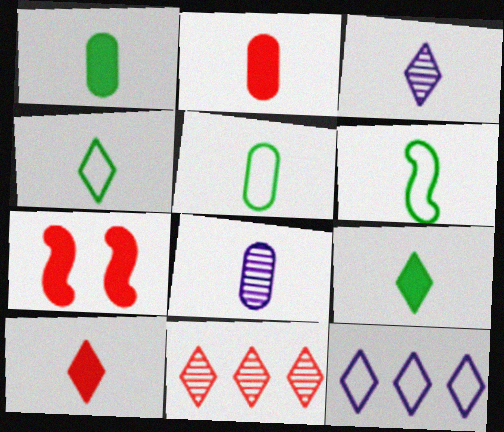[[2, 3, 6], 
[2, 5, 8], 
[3, 4, 10], 
[4, 5, 6], 
[6, 8, 10]]